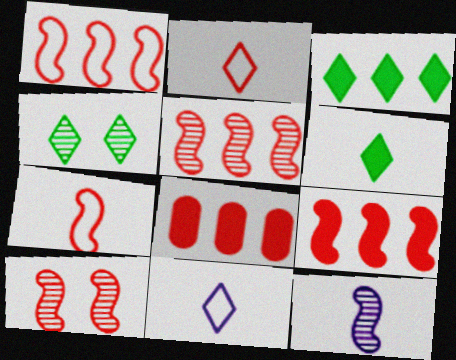[[1, 5, 9], 
[2, 8, 10], 
[7, 9, 10]]